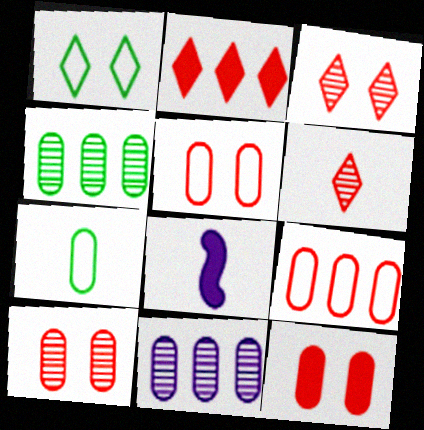[[5, 10, 12], 
[6, 7, 8], 
[7, 11, 12]]